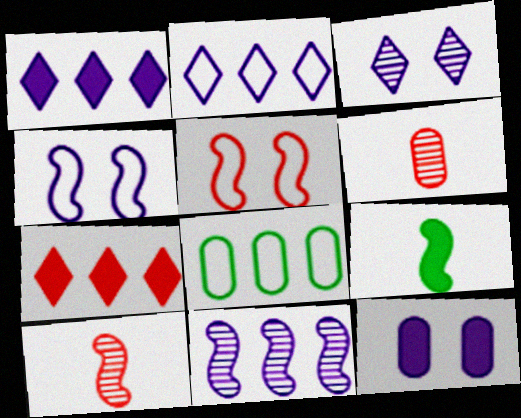[[3, 4, 12], 
[5, 6, 7], 
[5, 9, 11], 
[6, 8, 12], 
[7, 8, 11], 
[7, 9, 12]]